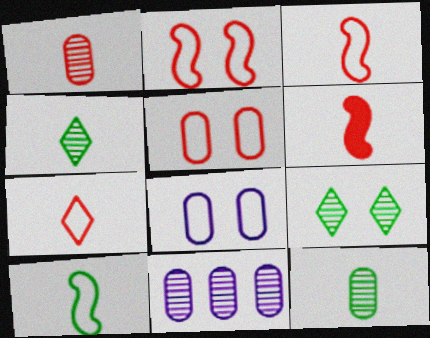[[1, 6, 7]]